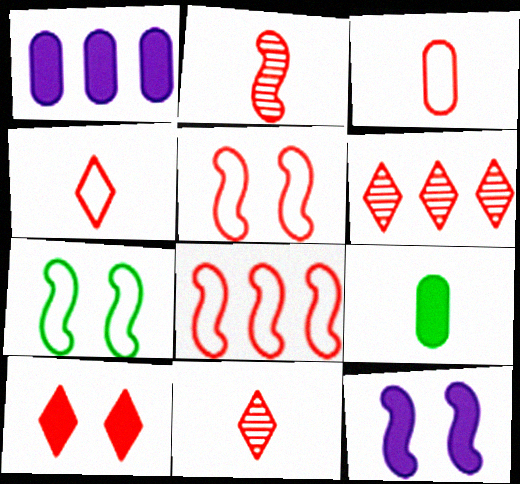[[1, 7, 11], 
[4, 6, 10]]